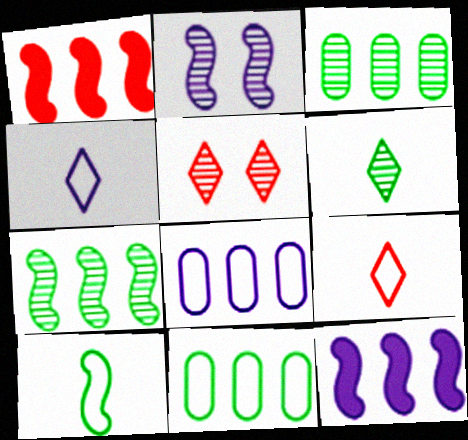[[1, 2, 10]]